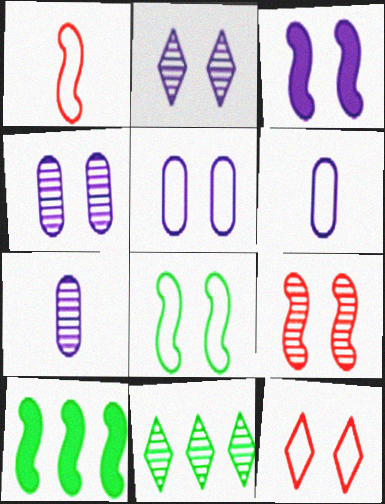[[2, 3, 5], 
[3, 8, 9], 
[5, 8, 12], 
[7, 9, 11], 
[7, 10, 12]]